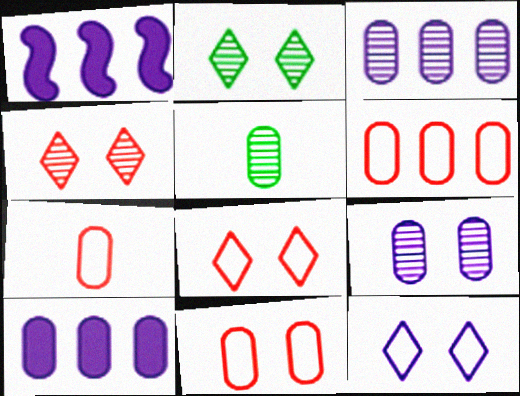[[1, 2, 7], 
[1, 5, 8], 
[5, 10, 11], 
[6, 7, 11]]